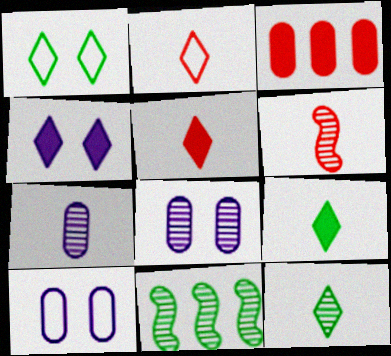[[5, 10, 11], 
[6, 7, 12]]